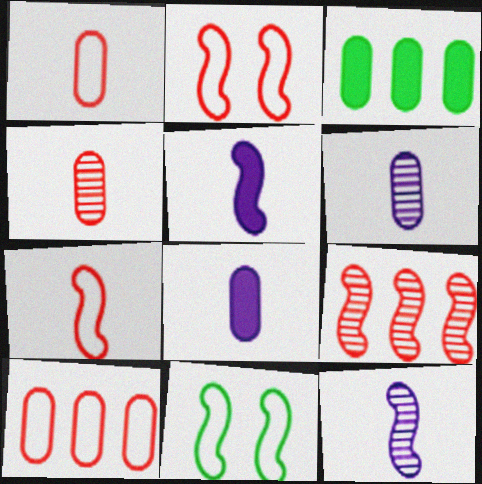[[5, 9, 11]]